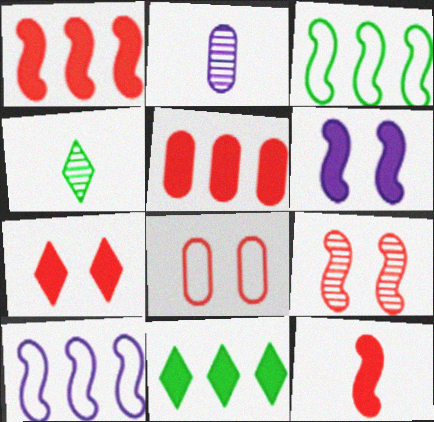[[2, 3, 7], 
[5, 7, 12], 
[7, 8, 9]]